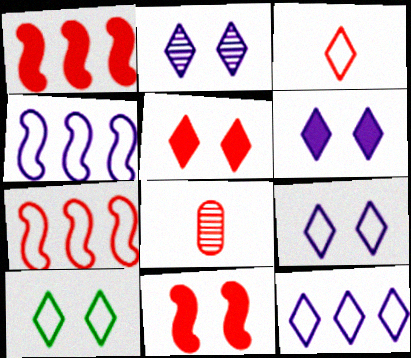[[2, 5, 10], 
[2, 6, 9], 
[3, 10, 12], 
[5, 7, 8]]